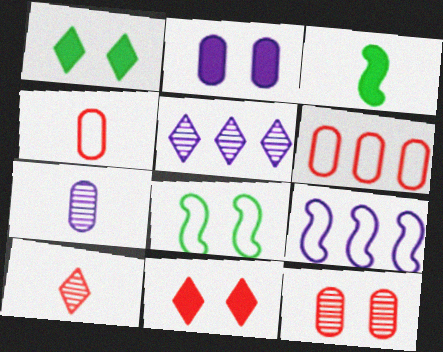[]